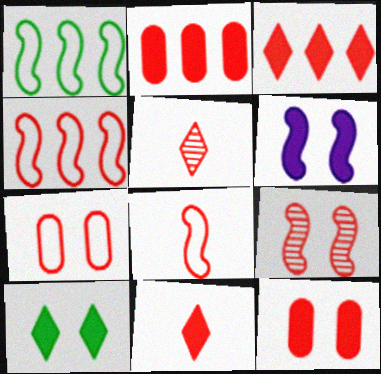[[4, 5, 12], 
[6, 10, 12]]